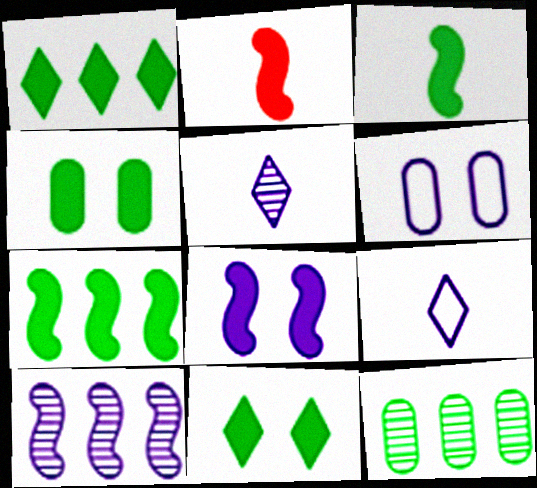[[1, 3, 4], 
[2, 7, 8]]